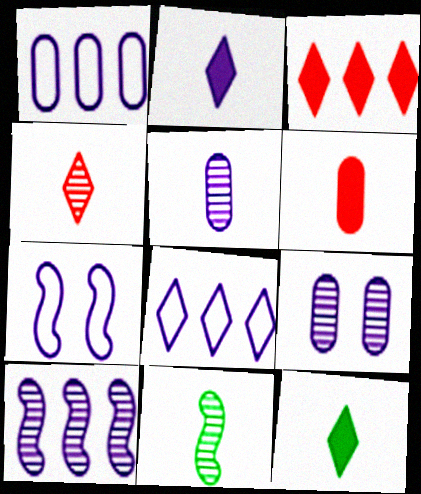[[4, 5, 11]]